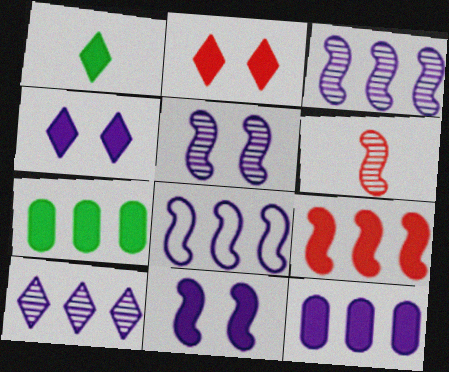[[8, 10, 12]]